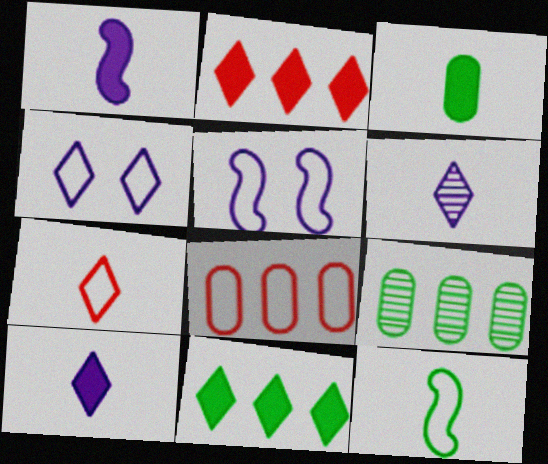[[4, 8, 12]]